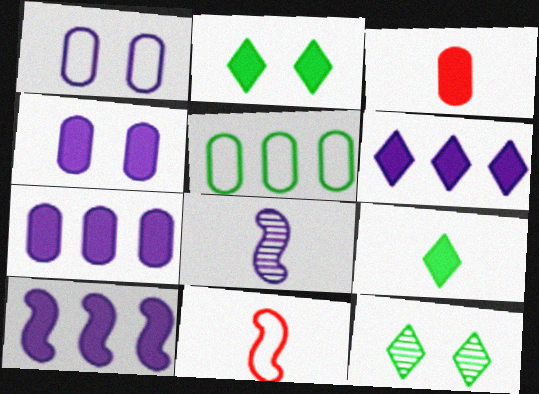[[1, 6, 8], 
[2, 3, 10], 
[6, 7, 10], 
[7, 11, 12]]